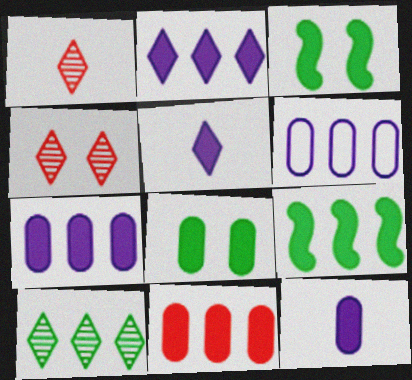[[1, 3, 6], 
[2, 9, 11], 
[3, 5, 11], 
[8, 11, 12]]